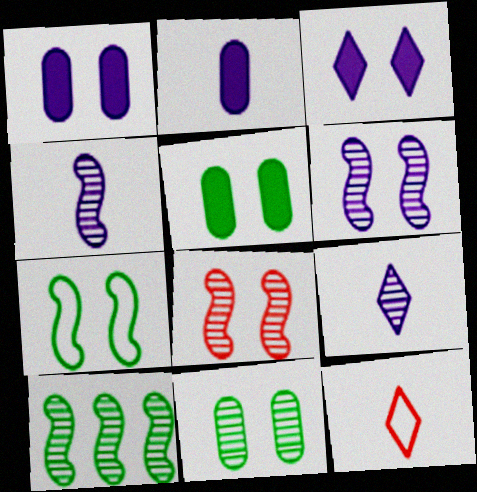[[1, 10, 12], 
[4, 8, 10]]